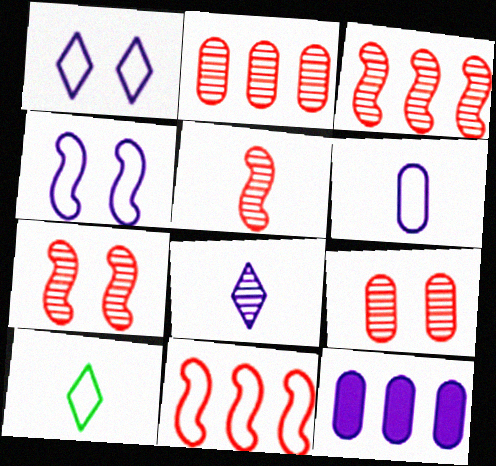[[3, 5, 7], 
[4, 8, 12], 
[7, 10, 12]]